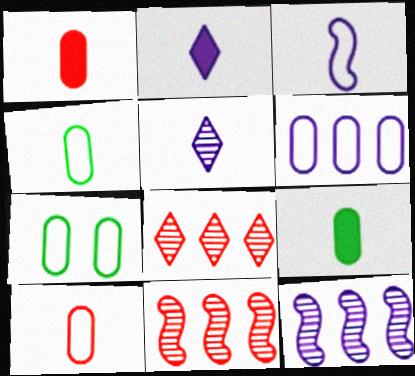[[2, 7, 11], 
[6, 7, 10]]